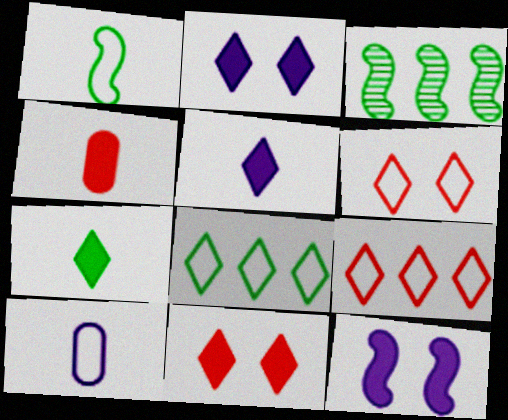[[3, 10, 11]]